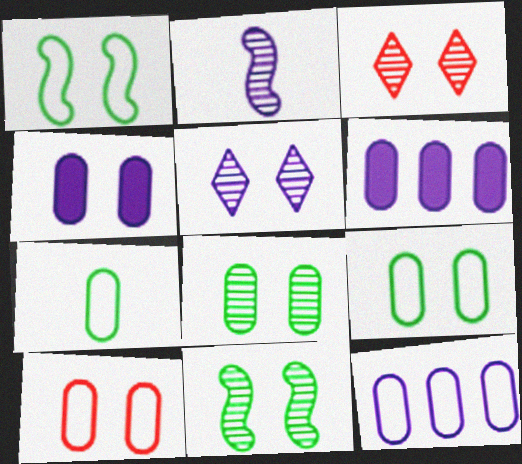[[1, 3, 4], 
[4, 8, 10], 
[7, 10, 12]]